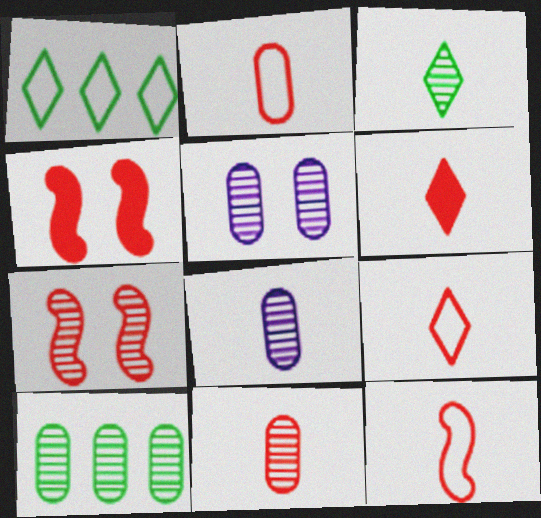[[1, 4, 8], 
[2, 9, 12], 
[5, 10, 11], 
[6, 11, 12]]